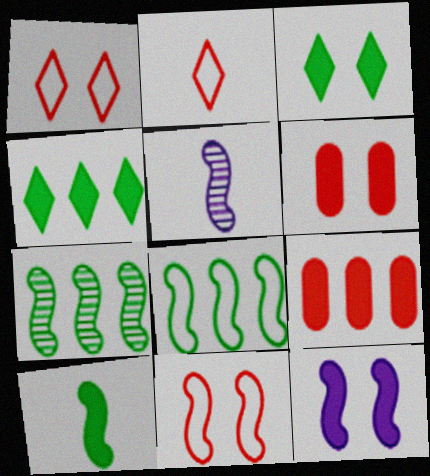[[3, 6, 12]]